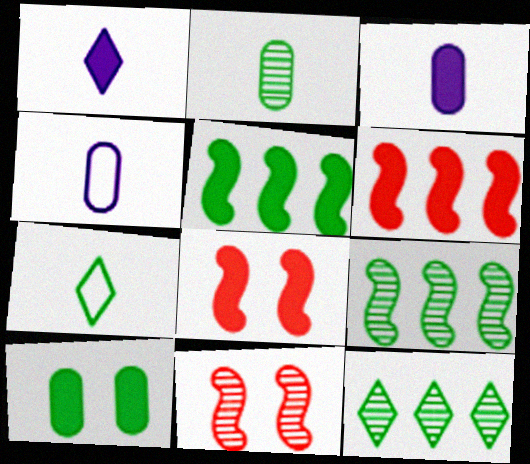[[1, 6, 10], 
[4, 8, 12], 
[7, 9, 10]]